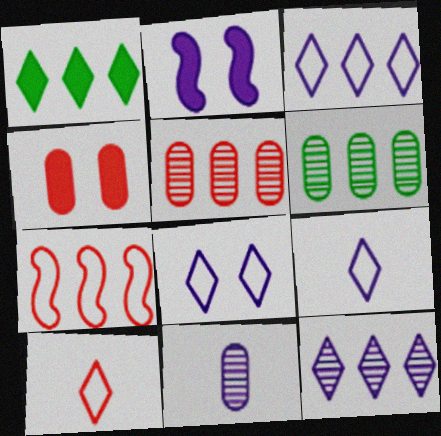[[2, 3, 11], 
[2, 6, 10], 
[3, 8, 9]]